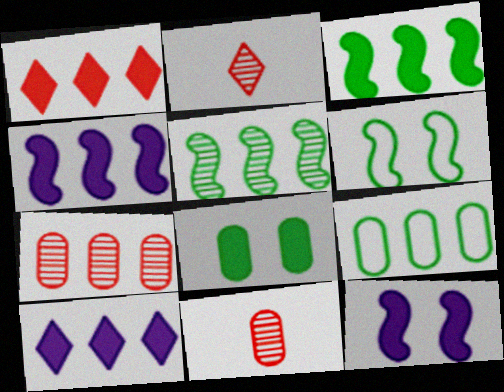[[2, 9, 12], 
[6, 10, 11]]